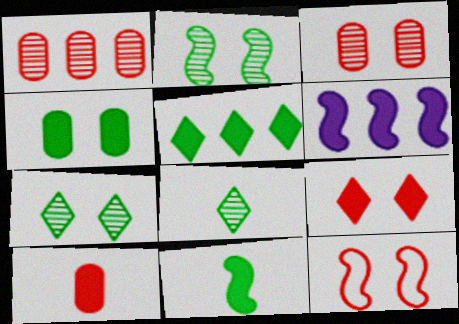[[3, 9, 12], 
[4, 5, 11]]